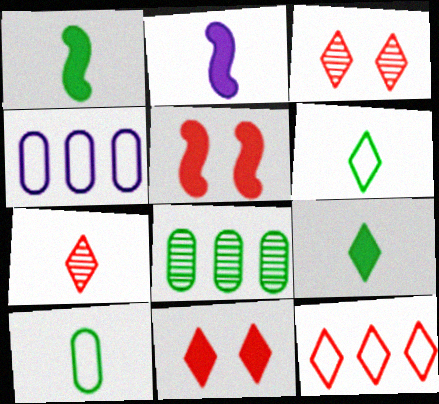[[1, 3, 4], 
[2, 7, 10], 
[7, 11, 12]]